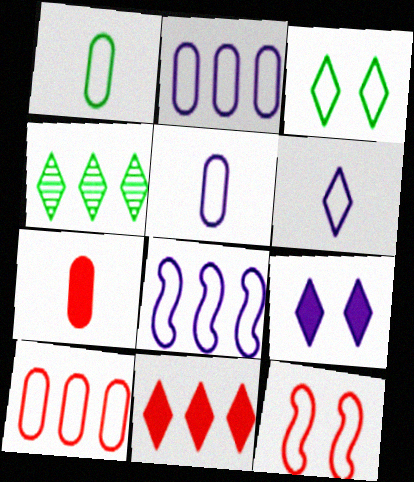[]